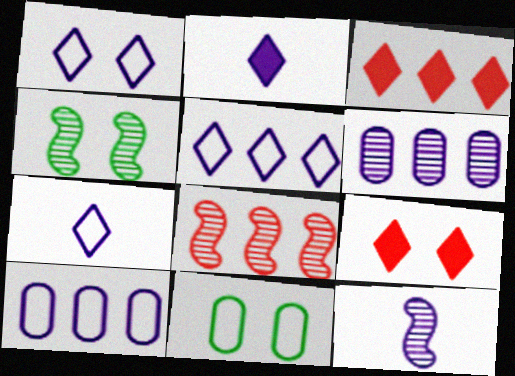[[1, 5, 7], 
[2, 8, 11], 
[3, 11, 12], 
[4, 8, 12]]